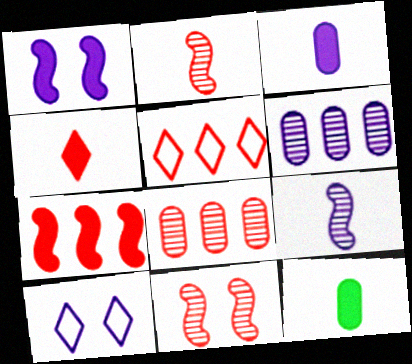[[5, 7, 8]]